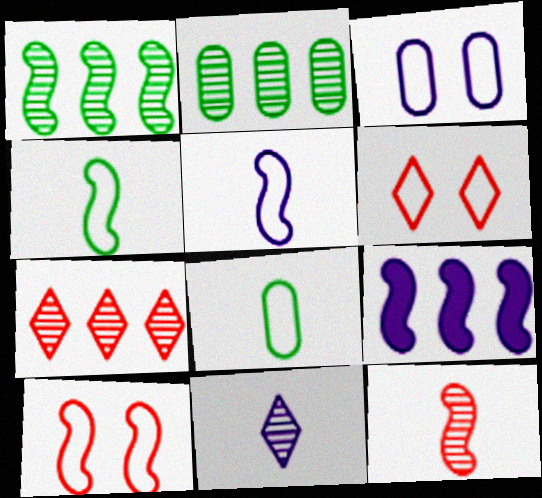[[3, 9, 11]]